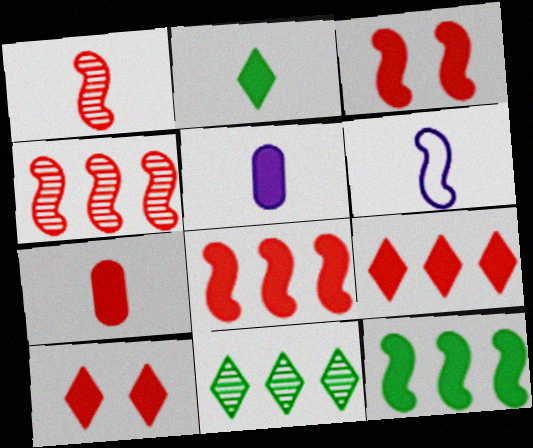[[3, 7, 9], 
[5, 10, 12], 
[7, 8, 10]]